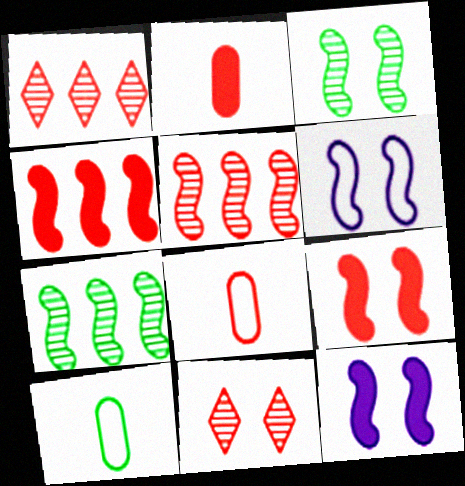[[1, 8, 9], 
[1, 10, 12], 
[3, 6, 9], 
[4, 8, 11]]